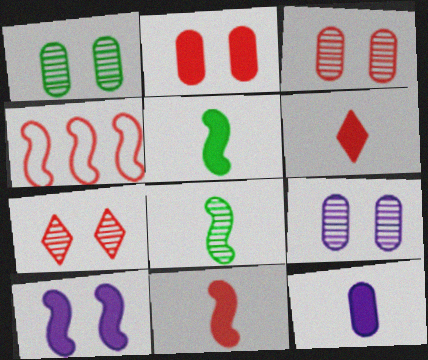[[1, 3, 9], 
[3, 4, 6], 
[4, 8, 10], 
[5, 6, 12]]